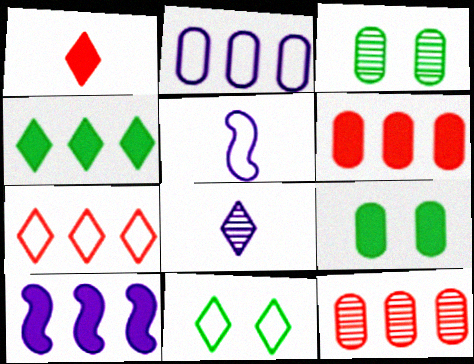[[1, 9, 10], 
[4, 6, 10]]